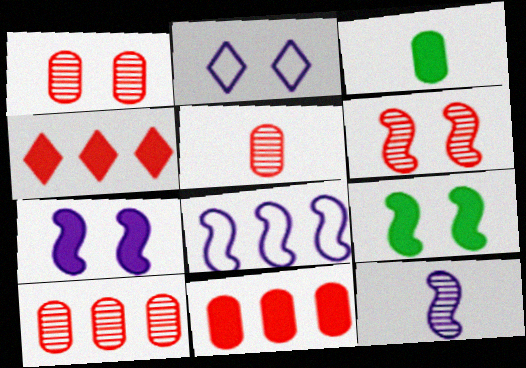[[1, 2, 9], 
[1, 5, 10], 
[3, 4, 7], 
[7, 8, 12]]